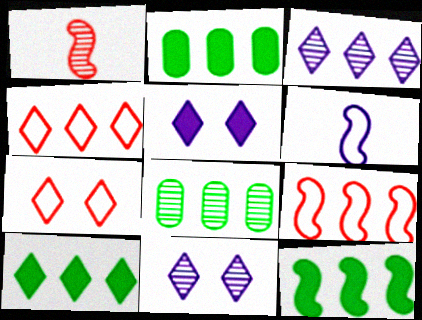[[1, 8, 11], 
[2, 3, 9], 
[2, 10, 12], 
[3, 4, 10]]